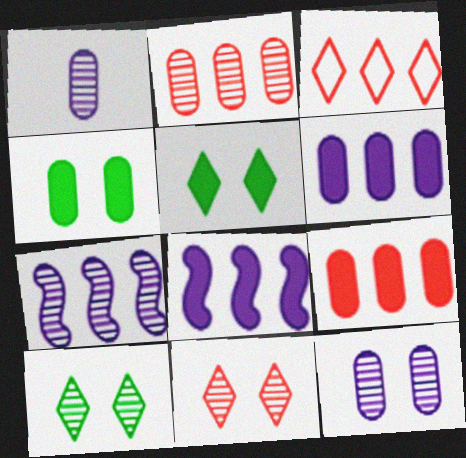[]